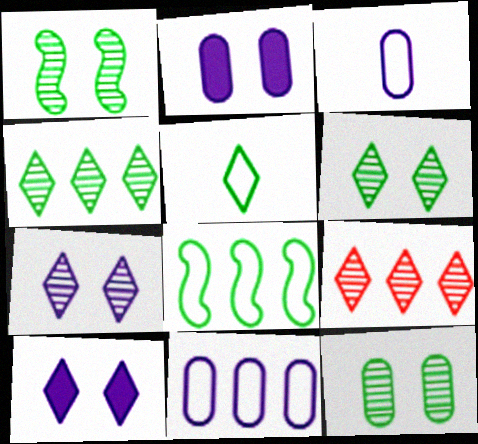[[1, 6, 12], 
[5, 9, 10]]